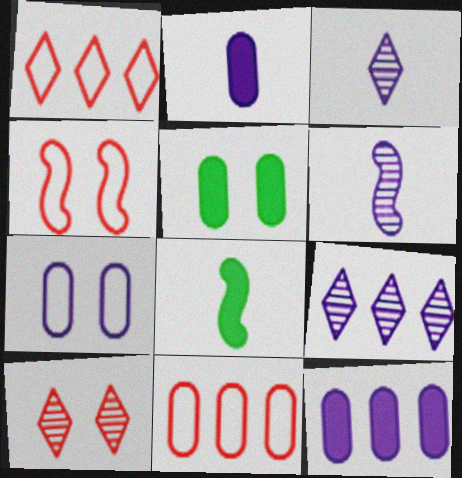[[1, 5, 6]]